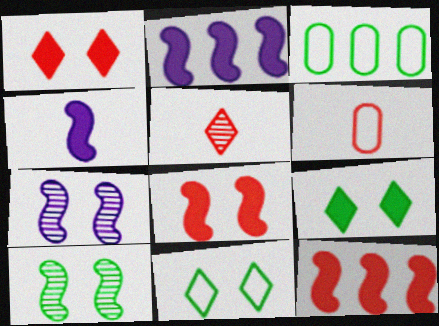[]